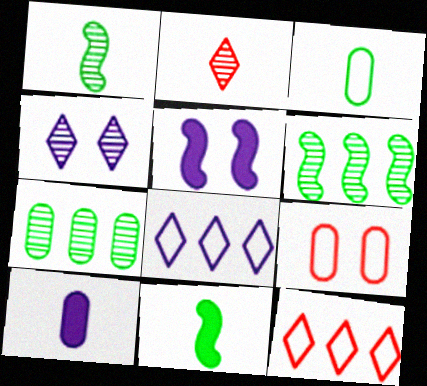[[7, 9, 10]]